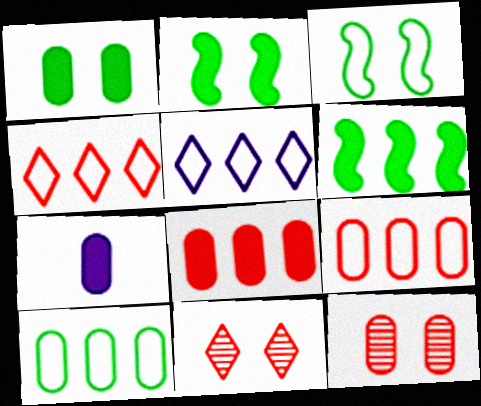[[1, 7, 8], 
[7, 10, 12]]